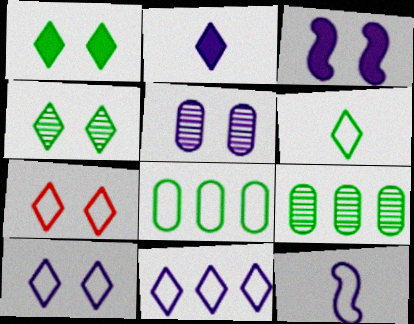[[3, 5, 10], 
[6, 7, 11], 
[7, 8, 12]]